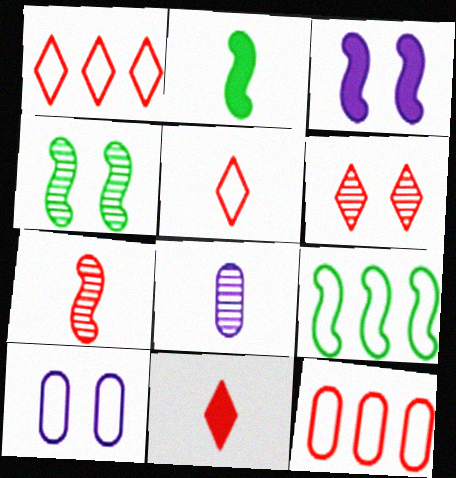[[1, 6, 11], 
[2, 4, 9], 
[2, 5, 8], 
[3, 7, 9], 
[5, 9, 10]]